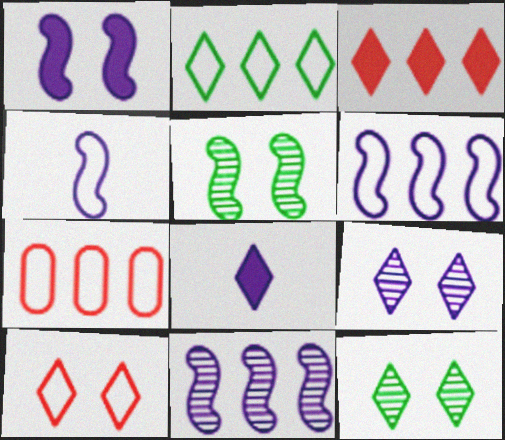[[1, 4, 11], 
[2, 6, 7], 
[5, 7, 8]]